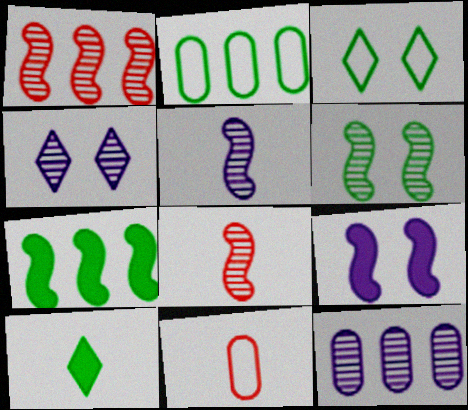[[1, 5, 6], 
[2, 6, 10], 
[4, 5, 12], 
[4, 7, 11], 
[5, 10, 11]]